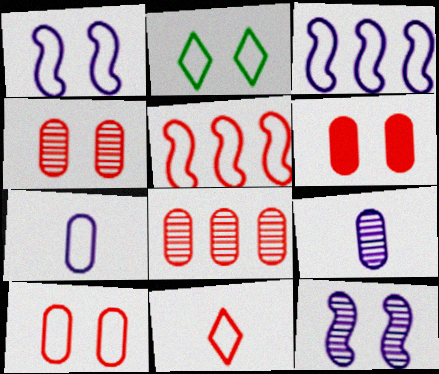[[1, 2, 10], 
[2, 5, 7], 
[2, 6, 12], 
[4, 6, 10], 
[5, 10, 11]]